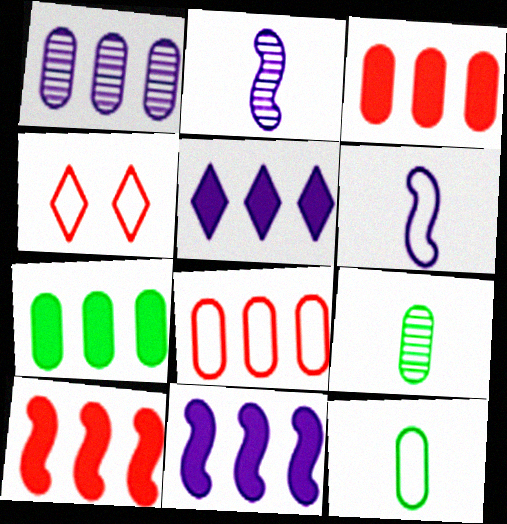[[1, 7, 8], 
[2, 4, 7], 
[4, 9, 11], 
[5, 7, 10]]